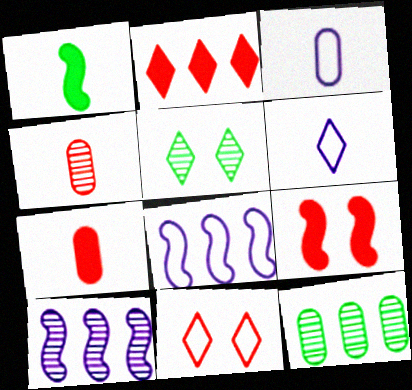[[1, 4, 6], 
[2, 5, 6], 
[2, 7, 9], 
[2, 8, 12], 
[4, 5, 10], 
[5, 7, 8], 
[6, 9, 12]]